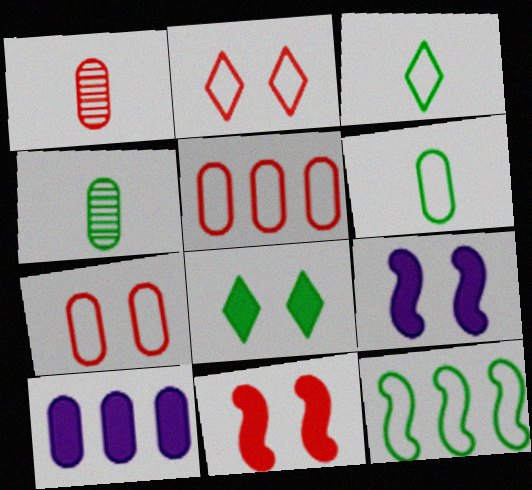[[4, 7, 10], 
[4, 8, 12]]